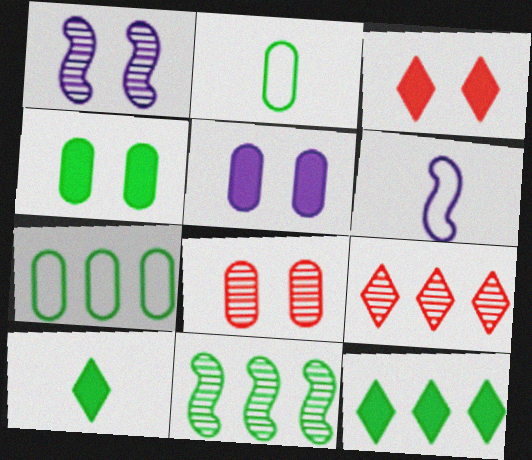[[4, 6, 9], 
[6, 8, 12], 
[7, 11, 12]]